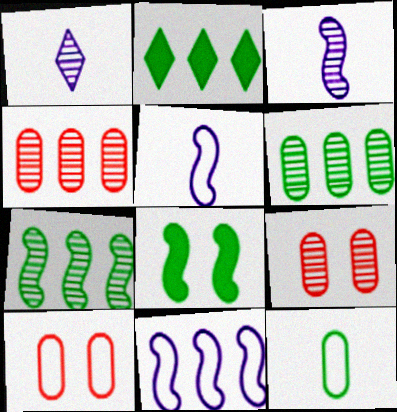[[1, 7, 9], 
[2, 3, 10], 
[2, 4, 11], 
[2, 5, 9]]